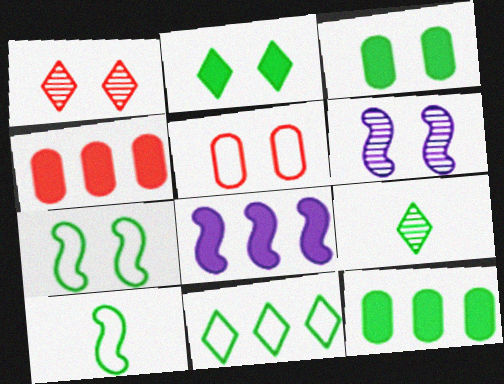[[2, 5, 6], 
[2, 9, 11], 
[5, 8, 9], 
[7, 9, 12]]